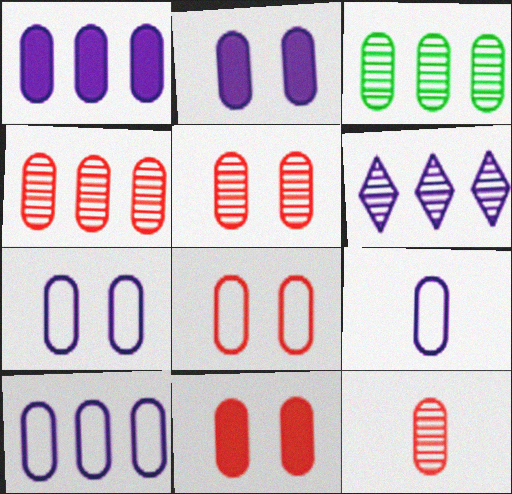[[3, 9, 11], 
[4, 5, 12], 
[5, 8, 11], 
[7, 9, 10]]